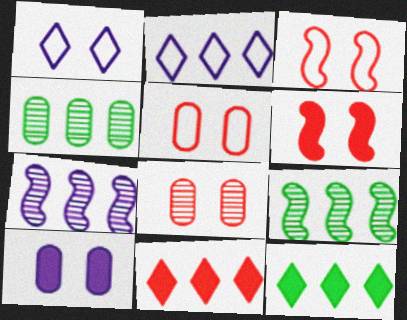[]